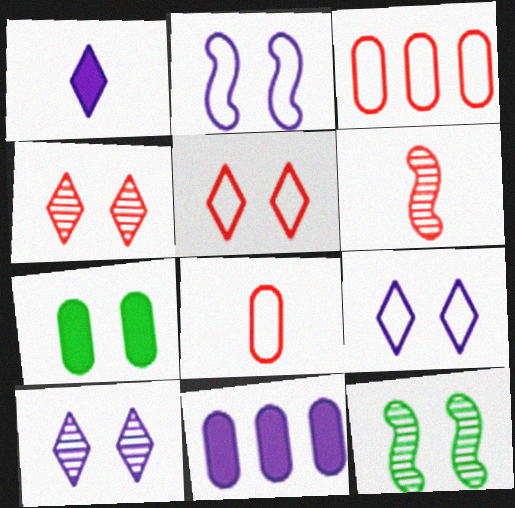[[1, 3, 12], 
[2, 4, 7]]